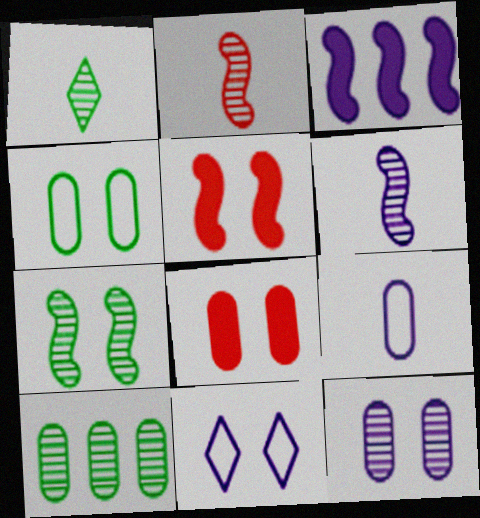[[1, 7, 10], 
[4, 8, 12], 
[7, 8, 11], 
[8, 9, 10]]